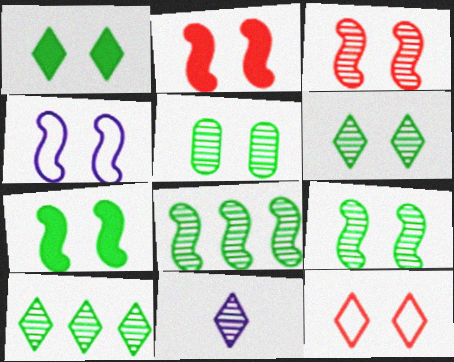[[2, 4, 9], 
[3, 4, 7], 
[5, 6, 9]]